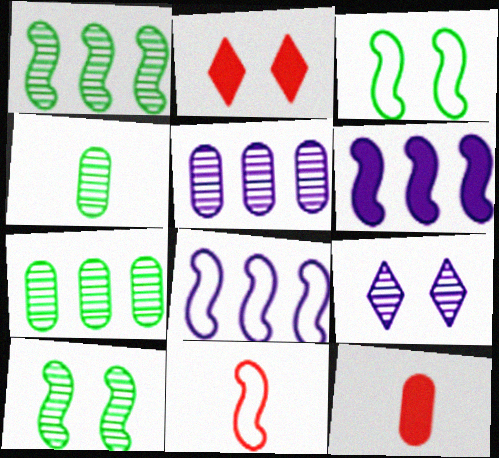[[2, 4, 8], 
[3, 8, 11], 
[6, 10, 11]]